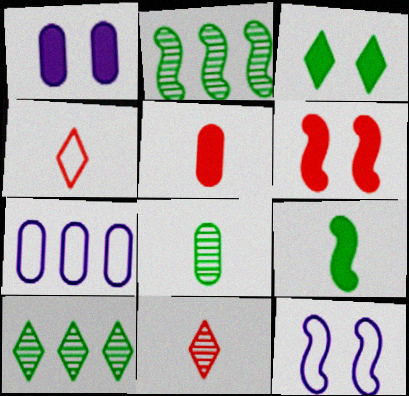[[1, 2, 4], 
[1, 3, 6], 
[5, 10, 12]]